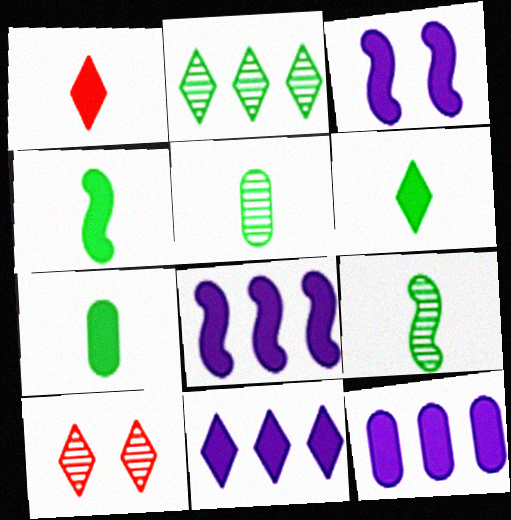[[4, 6, 7], 
[8, 11, 12]]